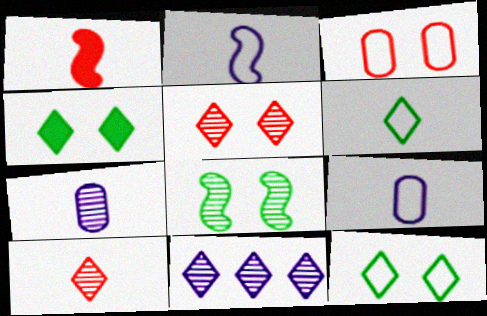[[1, 6, 7]]